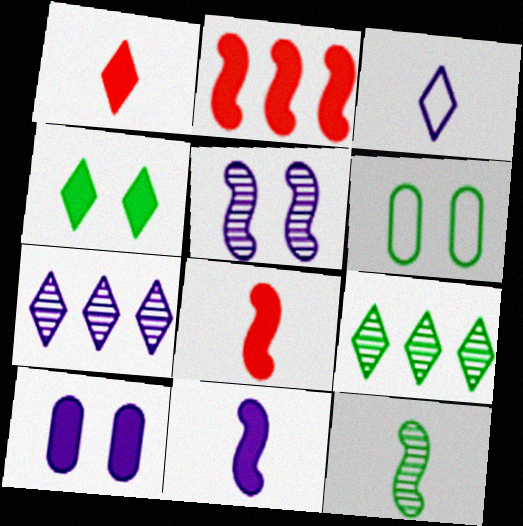[[6, 7, 8]]